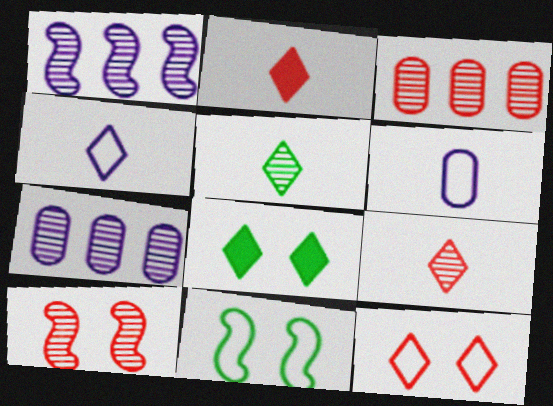[[2, 4, 5], 
[2, 7, 11], 
[3, 9, 10], 
[5, 7, 10]]